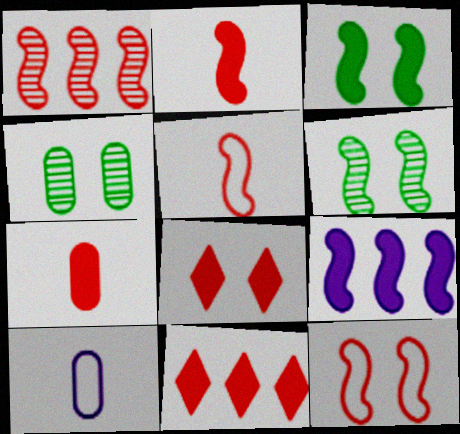[[1, 2, 12], 
[2, 3, 9], 
[5, 6, 9], 
[6, 10, 11]]